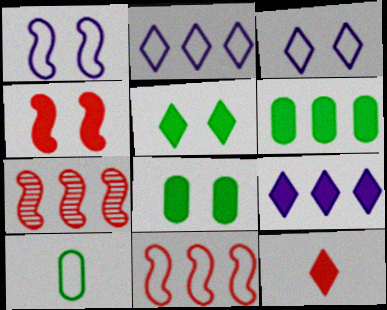[[2, 6, 7], 
[3, 10, 11], 
[5, 9, 12]]